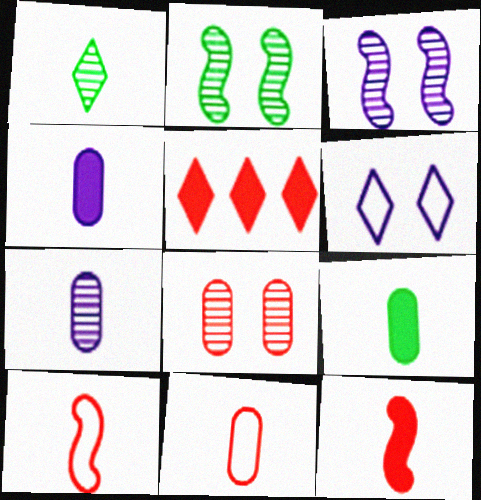[[1, 4, 10], 
[1, 5, 6], 
[5, 8, 10], 
[7, 9, 11]]